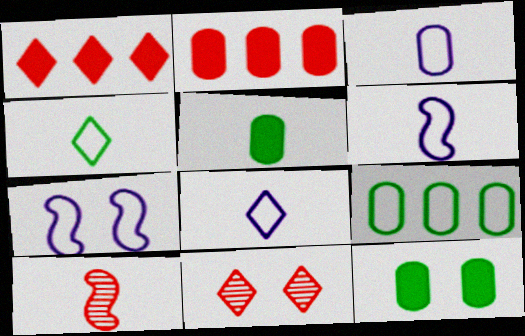[[3, 6, 8], 
[5, 8, 10], 
[7, 11, 12]]